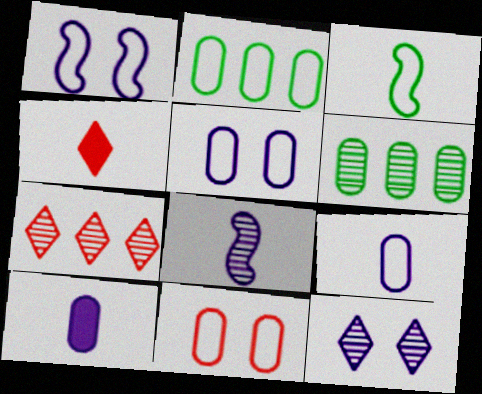[[1, 4, 6], 
[2, 9, 11], 
[6, 10, 11]]